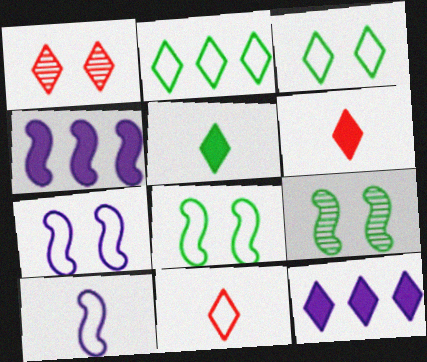[]